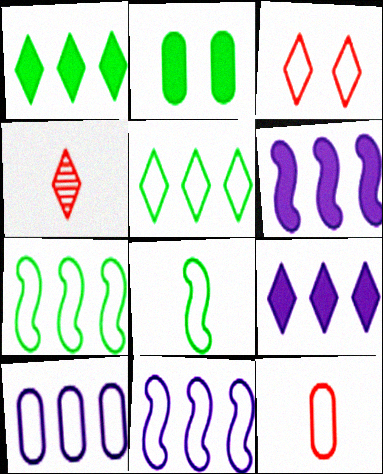[[2, 4, 11], 
[3, 8, 10]]